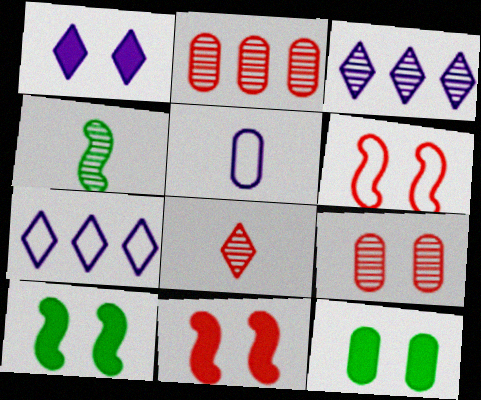[[1, 11, 12], 
[2, 5, 12], 
[3, 4, 9]]